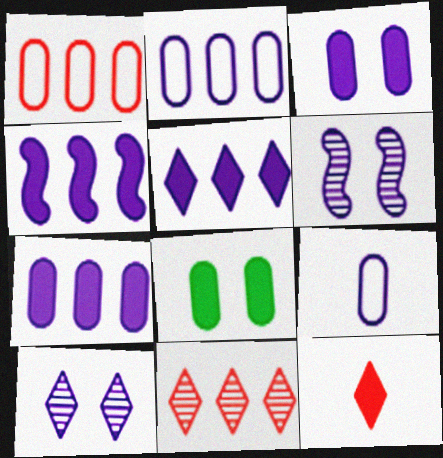[[4, 5, 7], 
[4, 8, 12], 
[4, 9, 10], 
[5, 6, 9]]